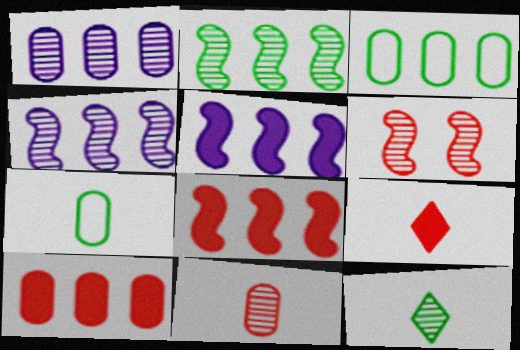[[1, 3, 10], 
[1, 6, 12]]